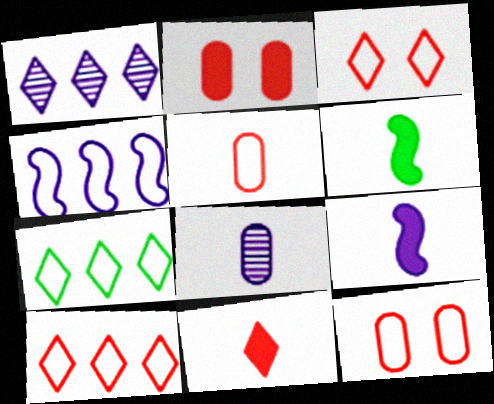[[1, 6, 12]]